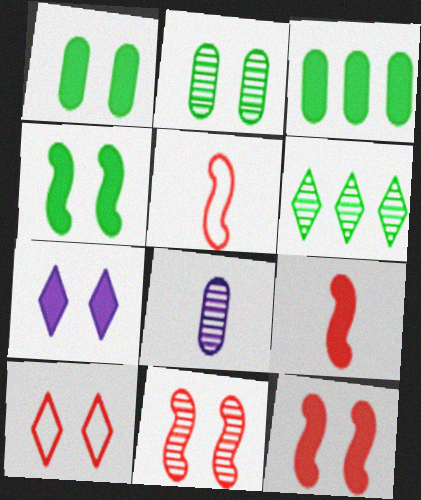[[1, 7, 12], 
[3, 7, 9], 
[6, 8, 11]]